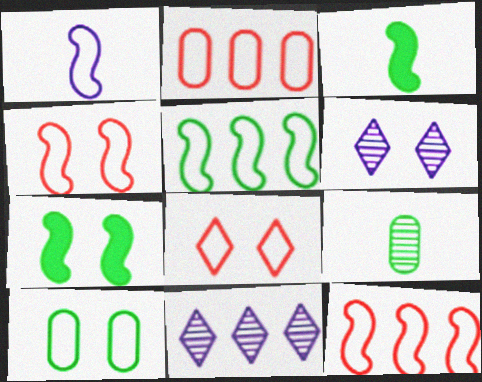[[1, 4, 5], 
[2, 3, 6]]